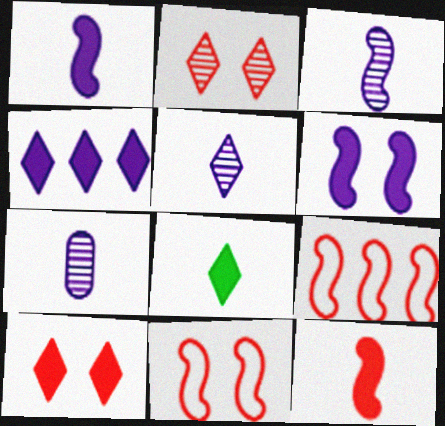[[3, 5, 7], 
[4, 8, 10]]